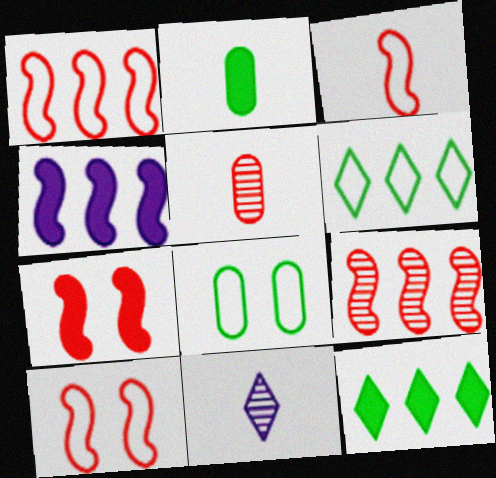[[1, 3, 10], 
[2, 3, 11], 
[3, 7, 9]]